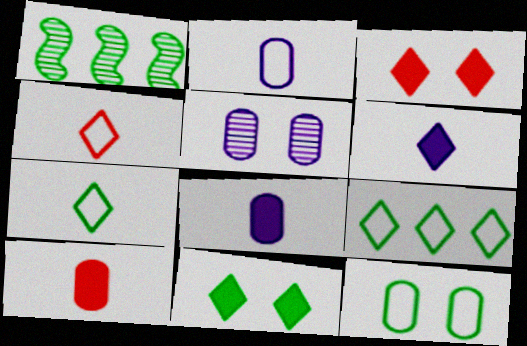[[1, 2, 3]]